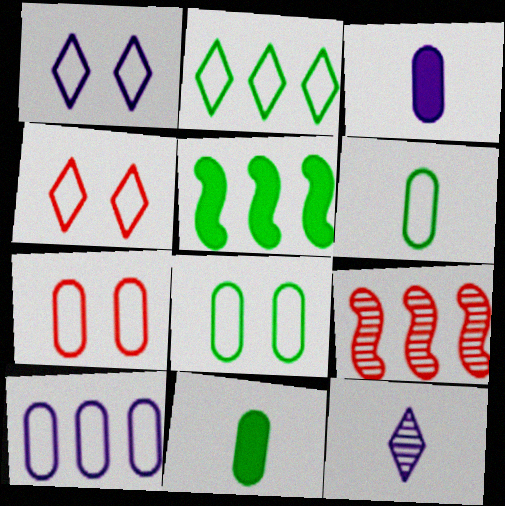[[1, 9, 11], 
[5, 7, 12], 
[6, 7, 10]]